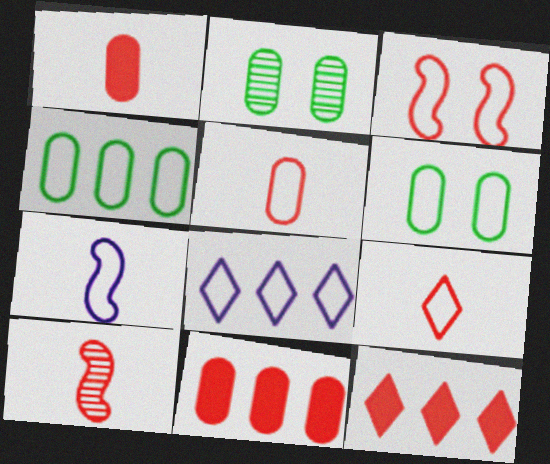[[1, 9, 10], 
[2, 7, 12]]